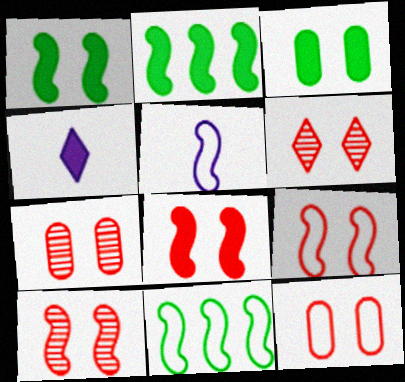[[2, 5, 10], 
[4, 7, 11], 
[5, 9, 11], 
[6, 7, 10], 
[6, 8, 12], 
[8, 9, 10]]